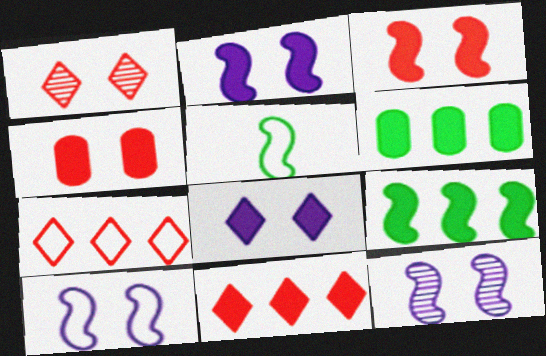[[2, 10, 12]]